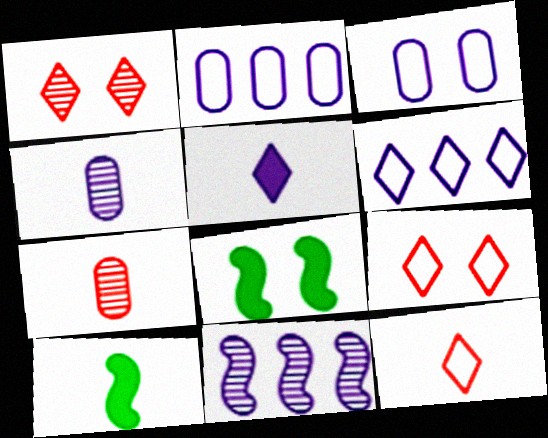[[1, 2, 10], 
[1, 3, 8], 
[3, 5, 11], 
[4, 10, 12], 
[6, 7, 8]]